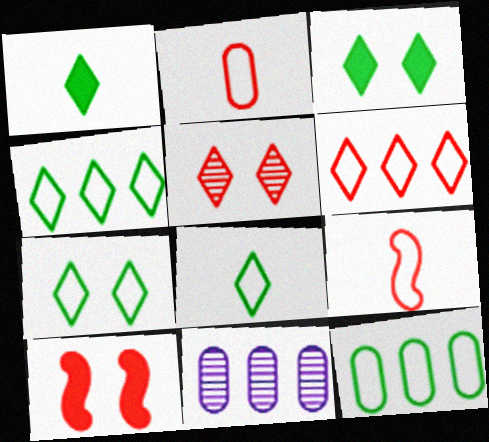[[3, 9, 11], 
[4, 7, 8], 
[8, 10, 11]]